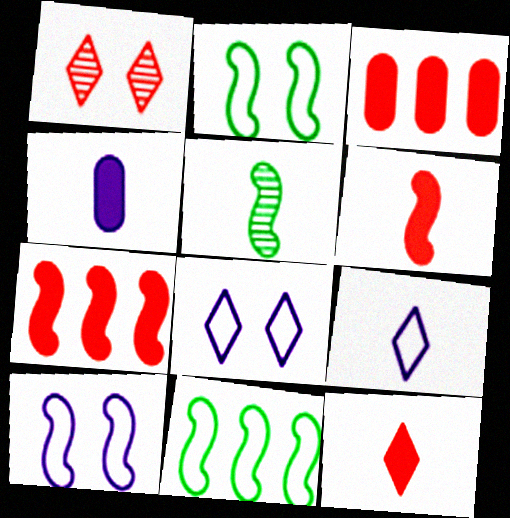[[1, 4, 11], 
[3, 5, 8], 
[5, 7, 10]]